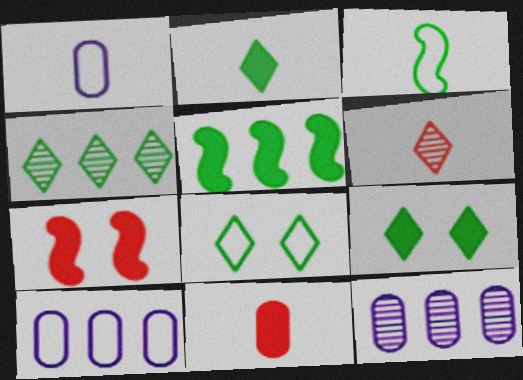[[1, 4, 7], 
[2, 4, 8]]